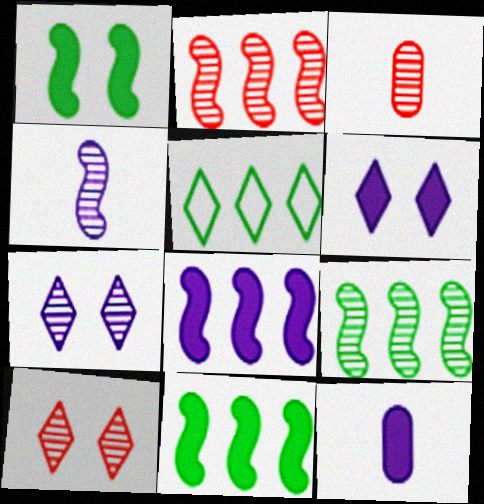[[2, 3, 10], 
[3, 7, 9], 
[6, 8, 12]]